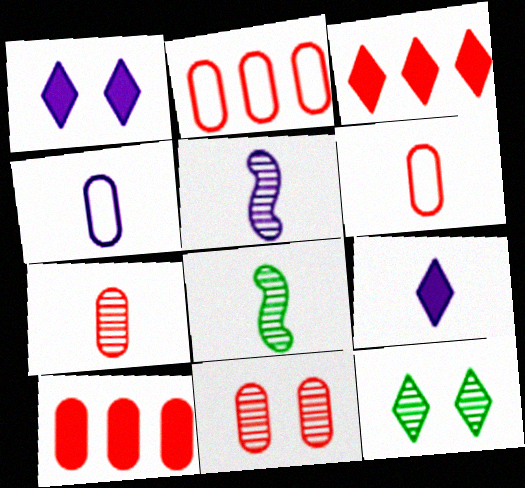[[1, 2, 8], 
[4, 5, 9], 
[6, 8, 9], 
[6, 10, 11]]